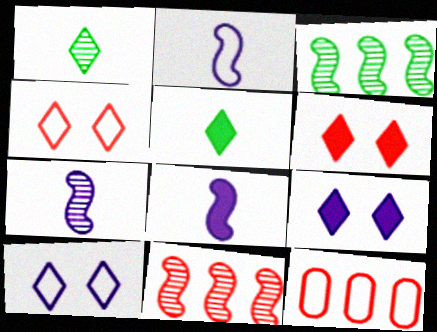[[2, 7, 8]]